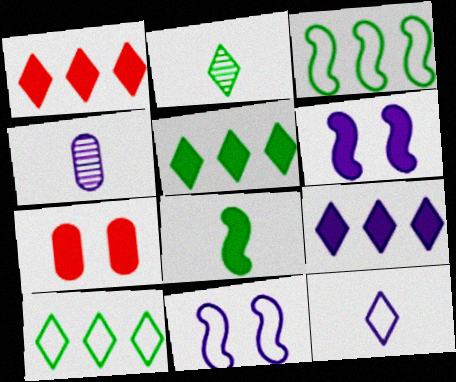[[1, 5, 9], 
[4, 9, 11], 
[7, 8, 9]]